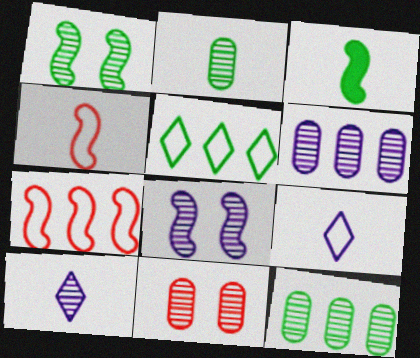[[2, 6, 11], 
[3, 7, 8], 
[6, 8, 10]]